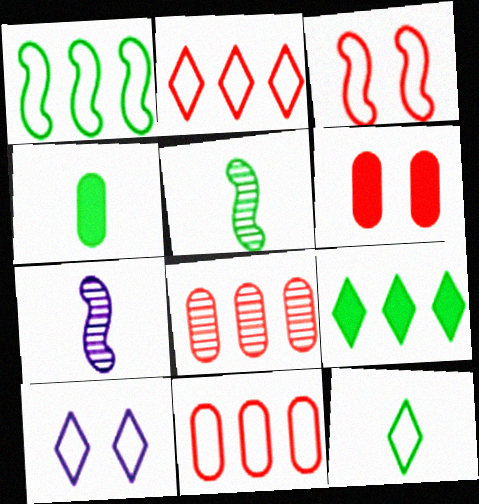[[2, 10, 12], 
[4, 5, 12]]